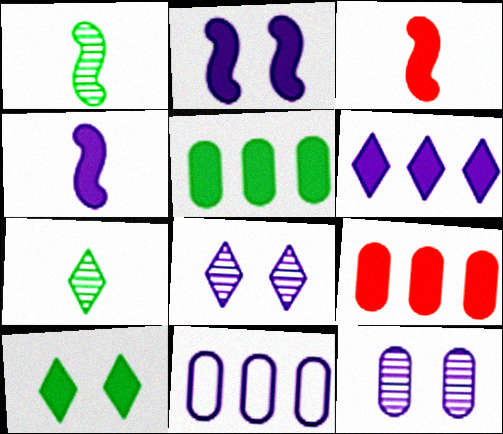[[4, 8, 11], 
[4, 9, 10]]